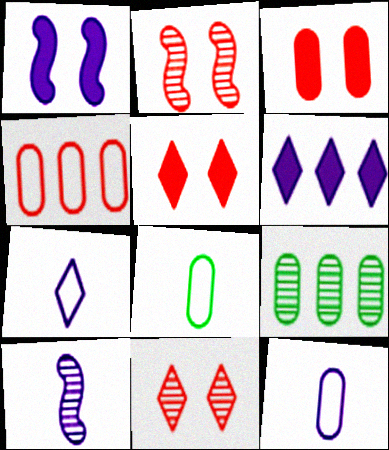[[2, 6, 8], 
[3, 9, 12], 
[9, 10, 11]]